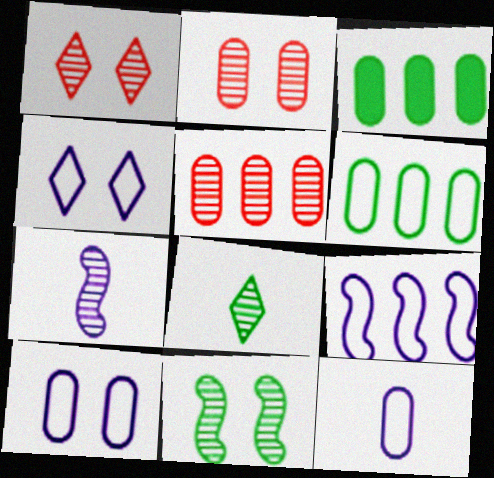[[2, 3, 12], 
[4, 9, 12]]